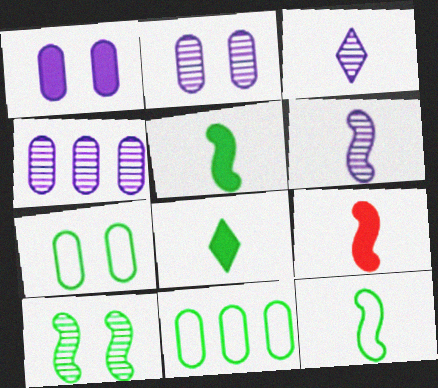[[6, 9, 12], 
[8, 10, 11]]